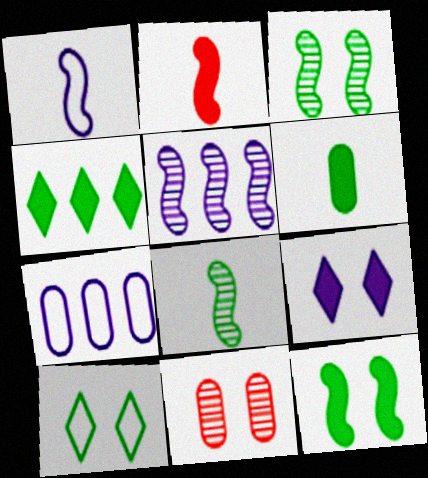[[1, 2, 8], 
[1, 4, 11], 
[4, 6, 12], 
[6, 7, 11]]